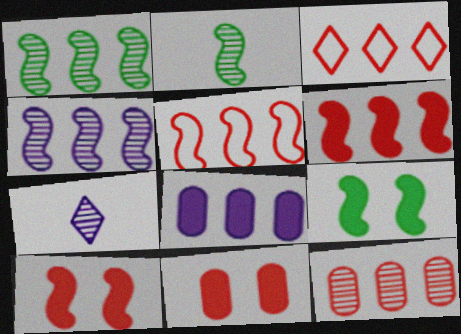[[1, 3, 8], 
[3, 6, 12]]